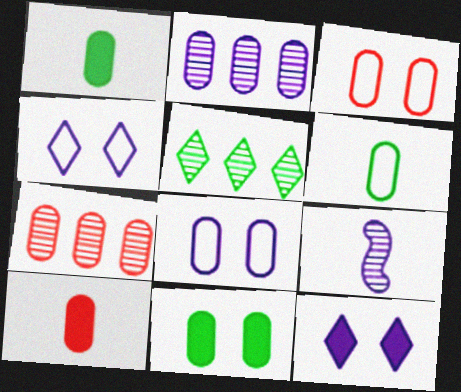[[1, 2, 3], 
[1, 7, 8], 
[3, 7, 10]]